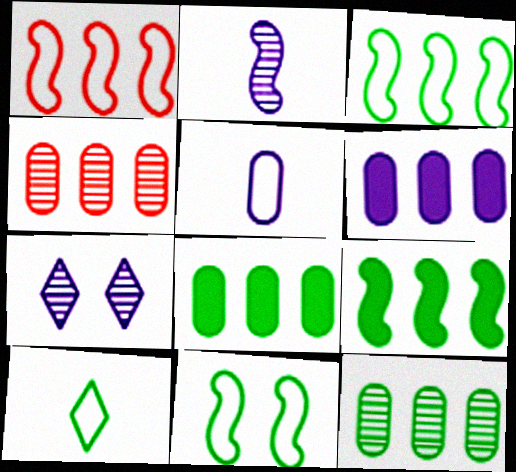[]